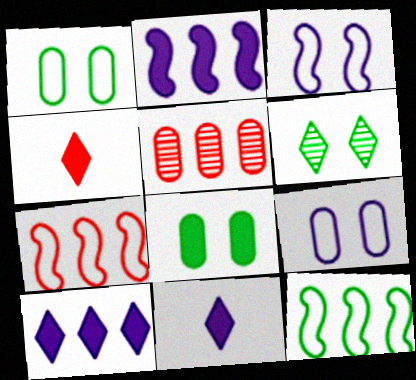[[2, 4, 8], 
[5, 10, 12]]